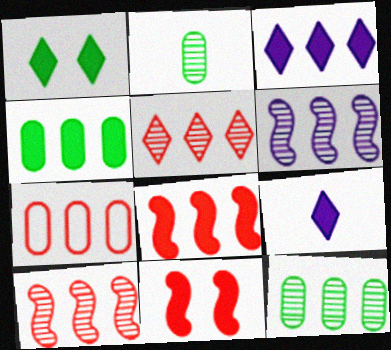[[3, 4, 8], 
[4, 9, 11], 
[5, 6, 12], 
[5, 7, 8]]